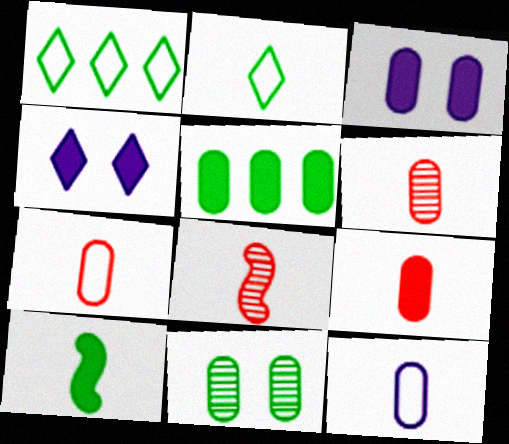[[1, 3, 8], 
[1, 10, 11], 
[3, 5, 9], 
[6, 7, 9]]